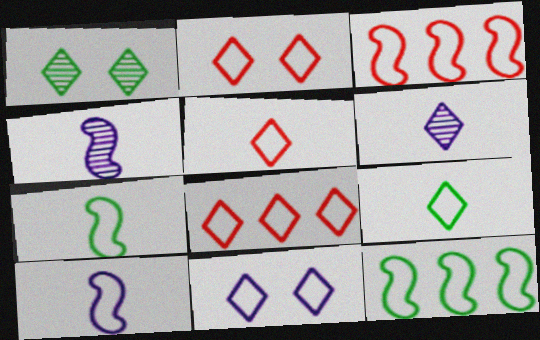[[2, 5, 8], 
[8, 9, 11]]